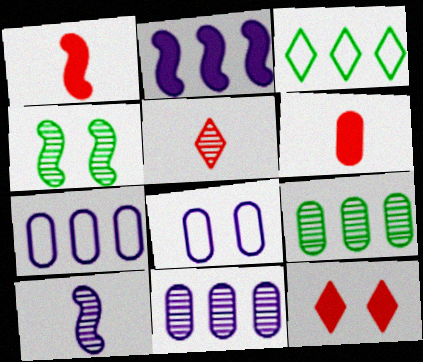[[4, 5, 11], 
[4, 8, 12], 
[6, 8, 9]]